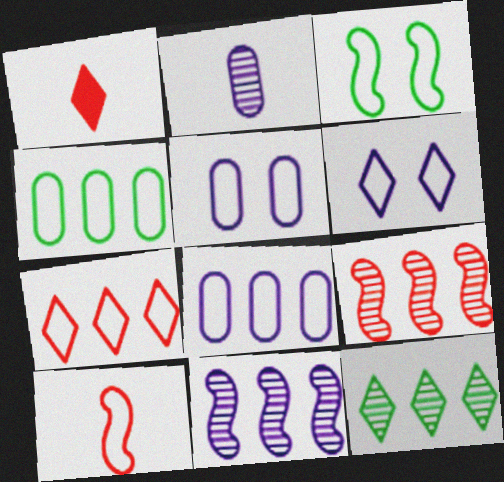[[1, 6, 12], 
[4, 6, 10]]